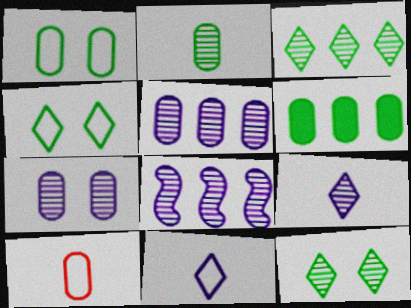[[1, 2, 6], 
[6, 7, 10], 
[7, 8, 9]]